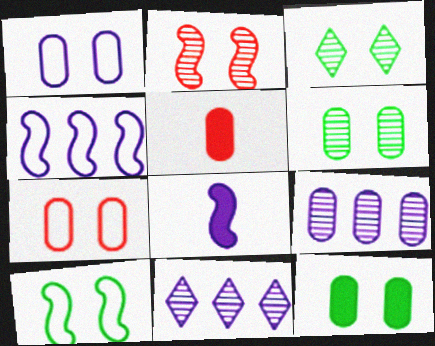[[1, 8, 11], 
[3, 4, 5], 
[3, 10, 12], 
[5, 10, 11]]